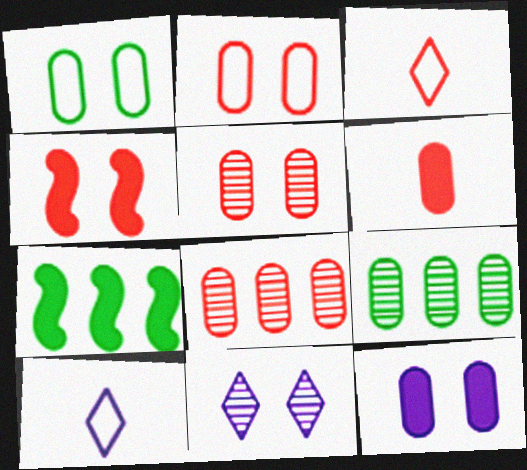[[1, 4, 11], 
[1, 5, 12], 
[2, 6, 8], 
[3, 4, 8], 
[4, 9, 10], 
[5, 7, 10]]